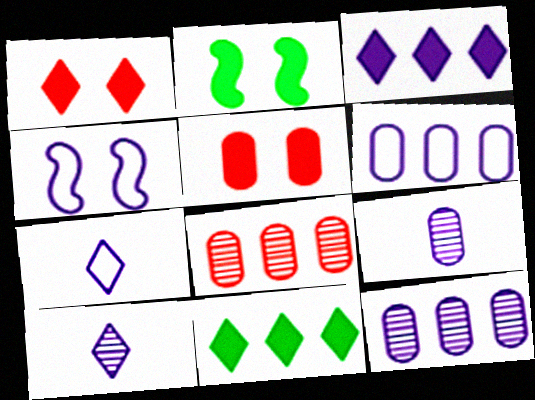[[2, 7, 8], 
[3, 4, 9], 
[4, 6, 7]]